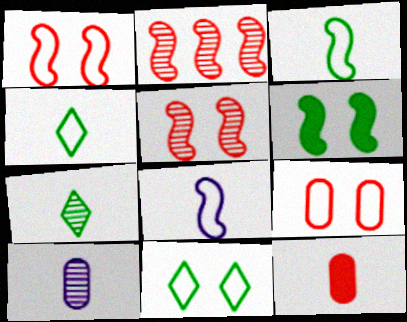[[2, 6, 8], 
[7, 8, 12]]